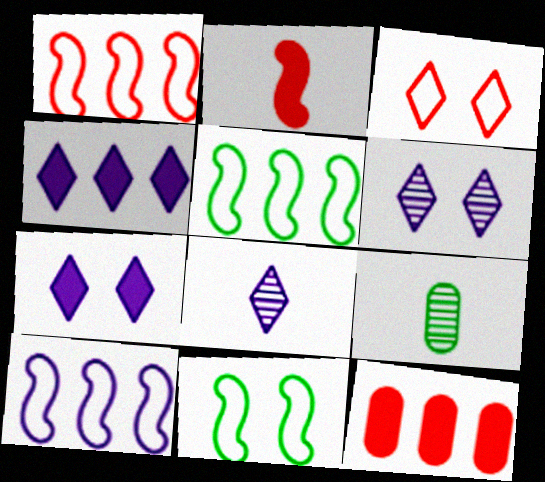[[1, 5, 10], 
[1, 7, 9], 
[8, 11, 12]]